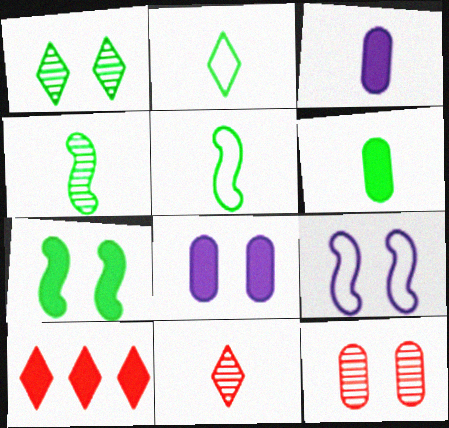[[2, 4, 6], 
[3, 5, 11], 
[3, 7, 10]]